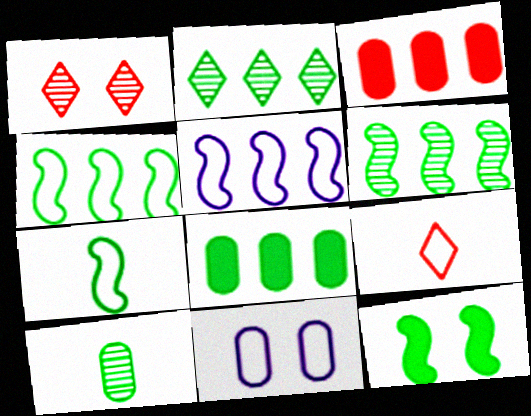[[1, 11, 12], 
[2, 3, 5], 
[2, 4, 8], 
[3, 10, 11], 
[4, 9, 11], 
[6, 7, 12]]